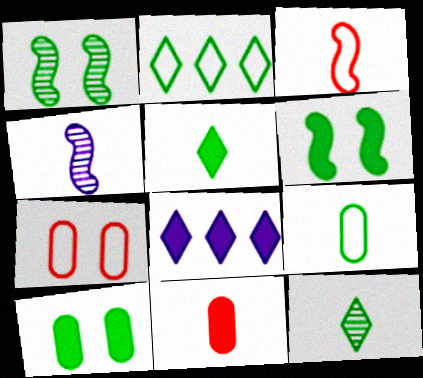[[6, 8, 11]]